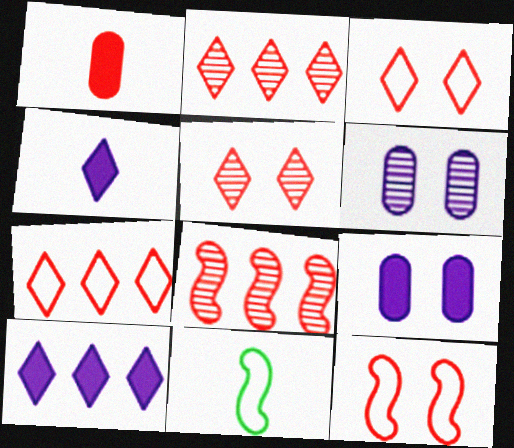[[1, 2, 12], 
[1, 3, 8], 
[2, 9, 11]]